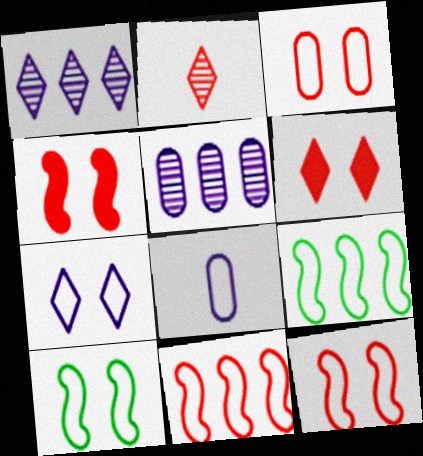[[3, 7, 10]]